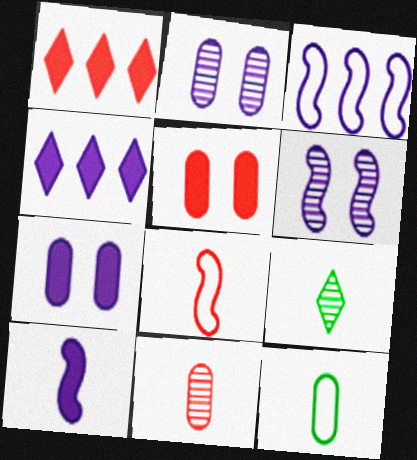[[1, 6, 12], 
[3, 5, 9], 
[3, 6, 10], 
[4, 7, 10]]